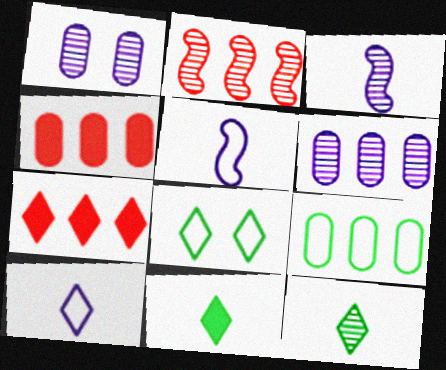[[1, 2, 12], 
[3, 4, 8], 
[4, 6, 9]]